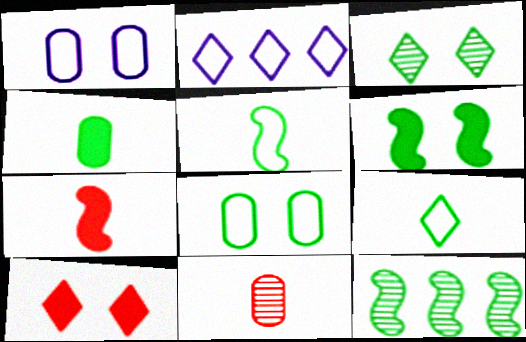[[2, 6, 11], 
[3, 6, 8], 
[5, 6, 12]]